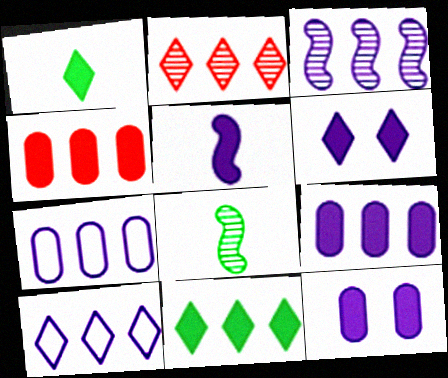[[2, 10, 11], 
[3, 9, 10], 
[5, 6, 9]]